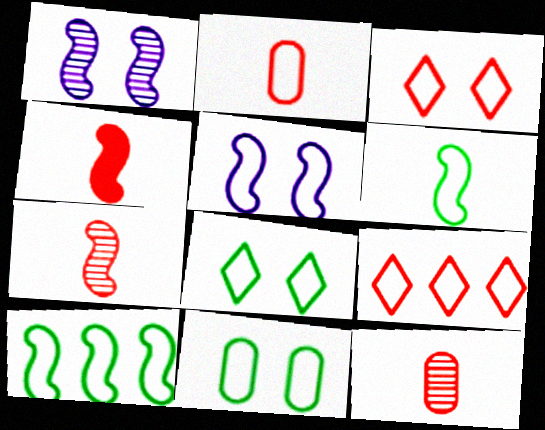[[1, 4, 10], 
[3, 5, 11]]